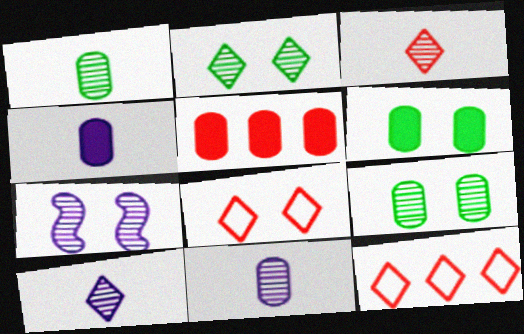[[4, 5, 6], 
[6, 7, 8]]